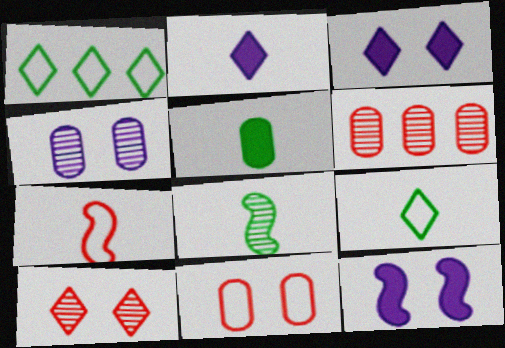[[1, 2, 10], 
[5, 8, 9], 
[6, 9, 12]]